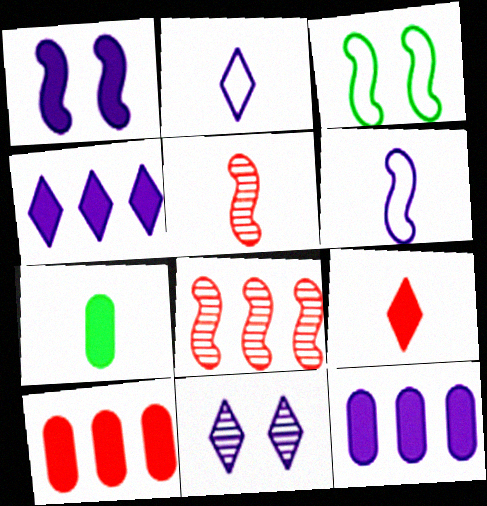[[2, 4, 11], 
[2, 5, 7], 
[6, 11, 12]]